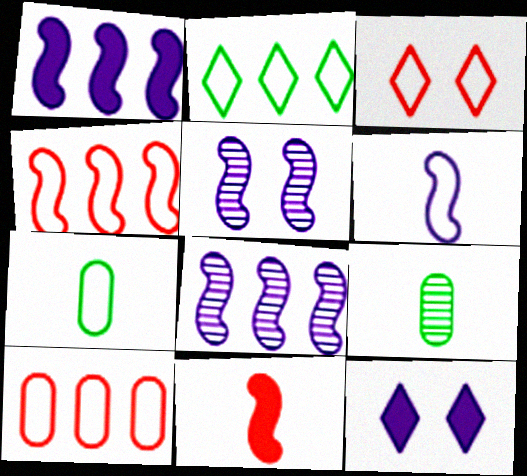[[1, 3, 9], 
[1, 5, 6], 
[4, 9, 12]]